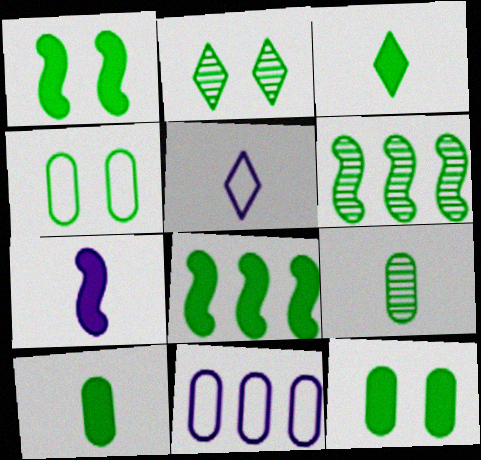[[1, 2, 4], 
[2, 6, 9], 
[3, 4, 6], 
[3, 8, 12]]